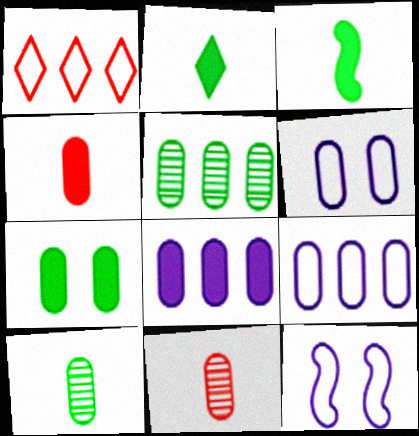[[4, 5, 6], 
[4, 7, 8], 
[7, 9, 11]]